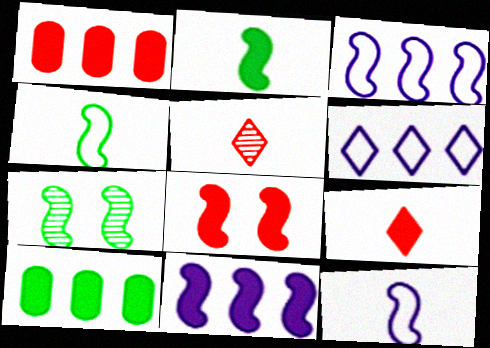[[1, 8, 9], 
[2, 8, 11]]